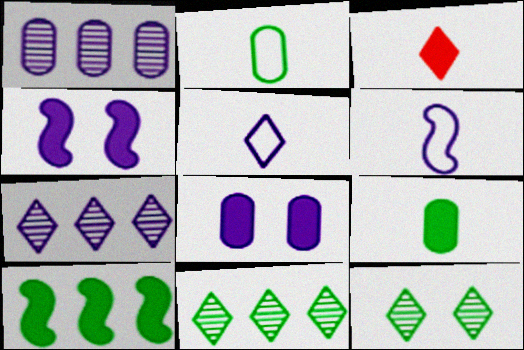[[1, 4, 5], 
[2, 10, 12], 
[3, 8, 10], 
[6, 7, 8]]